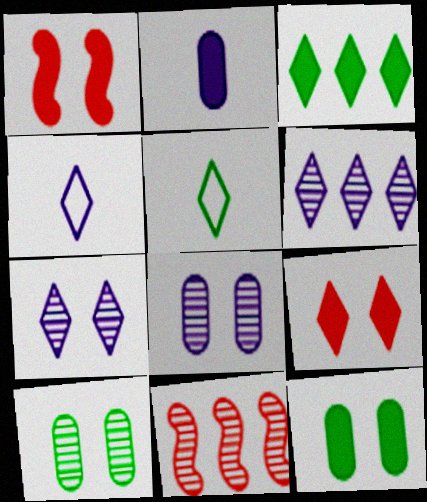[[1, 2, 3], 
[4, 11, 12], 
[5, 6, 9]]